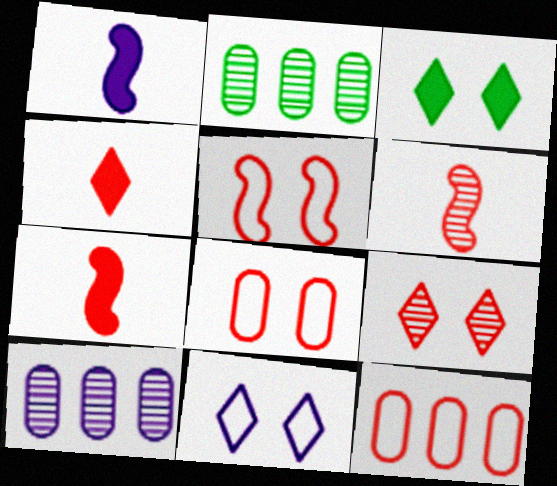[[1, 10, 11], 
[2, 7, 11], 
[3, 9, 11], 
[7, 9, 12]]